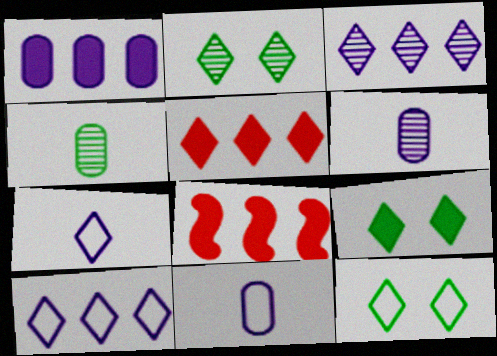[[2, 5, 7], 
[2, 8, 11], 
[2, 9, 12], 
[6, 8, 12]]